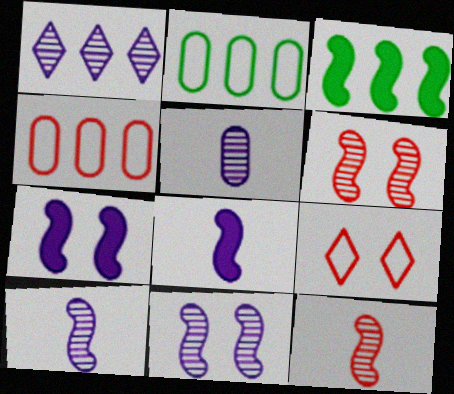[[1, 3, 4], 
[1, 5, 11], 
[3, 5, 9]]